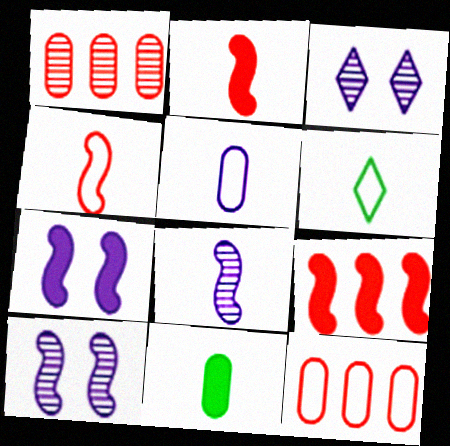[[1, 6, 7], 
[4, 5, 6]]